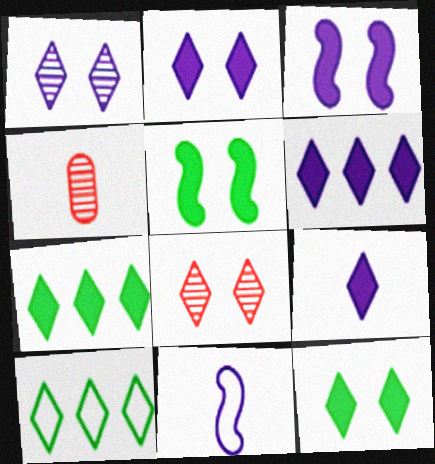[[2, 6, 9], 
[3, 4, 10], 
[8, 9, 10]]